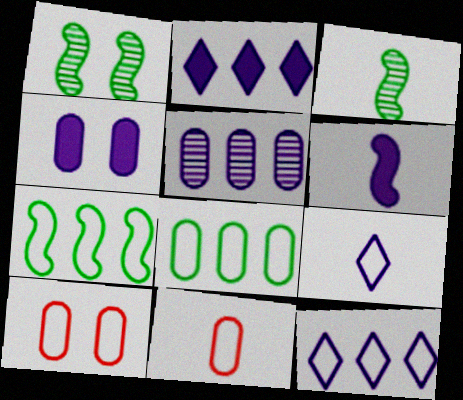[[1, 2, 11], 
[2, 3, 10], 
[2, 4, 6], 
[7, 9, 10]]